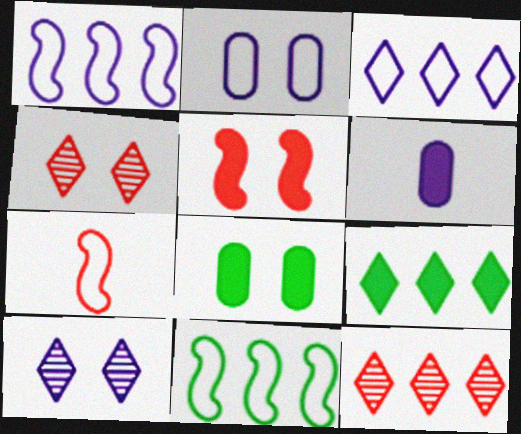[[1, 6, 10], 
[3, 9, 12], 
[4, 6, 11], 
[5, 6, 9]]